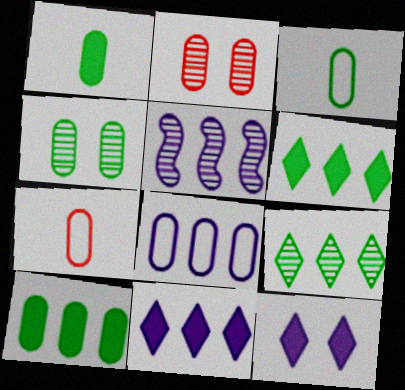[[1, 2, 8], 
[3, 4, 10], 
[5, 8, 11]]